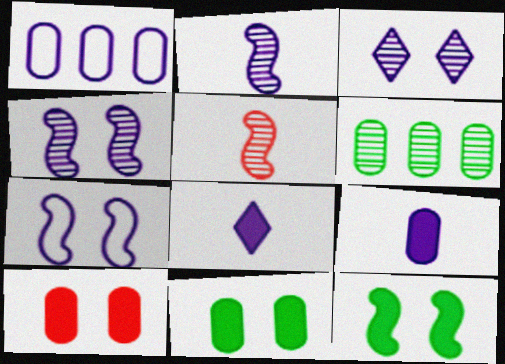[[1, 4, 8], 
[3, 5, 6]]